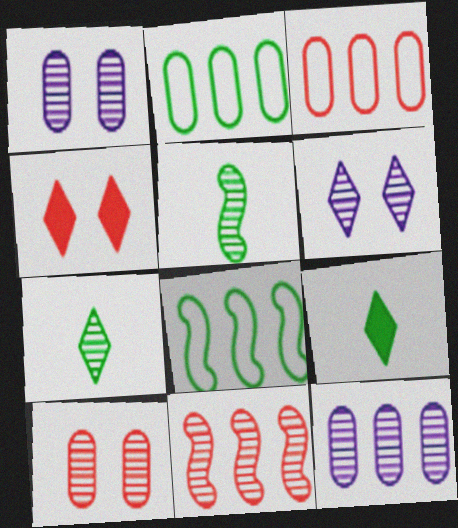[[1, 7, 11]]